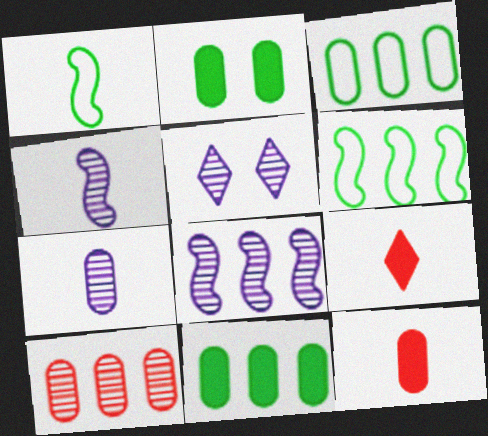[[1, 7, 9], 
[5, 6, 12], 
[5, 7, 8]]